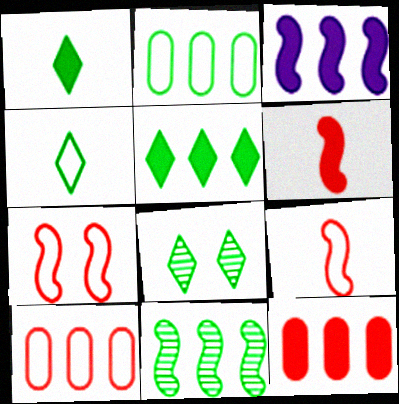[[2, 5, 11], 
[3, 5, 12], 
[4, 5, 8]]